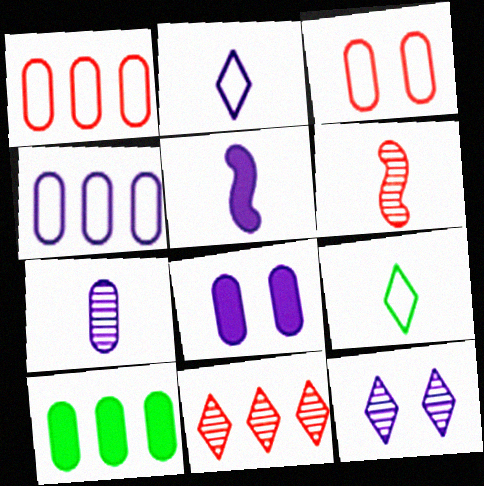[[2, 5, 7], 
[3, 7, 10], 
[4, 5, 12], 
[4, 7, 8]]